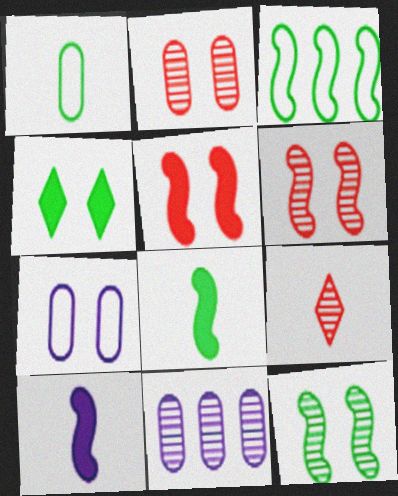[[1, 9, 10], 
[3, 6, 10], 
[3, 8, 12], 
[4, 6, 7], 
[9, 11, 12]]